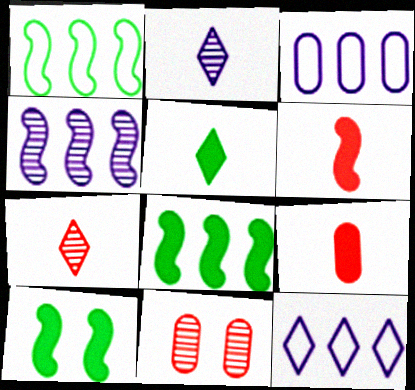[[3, 7, 10]]